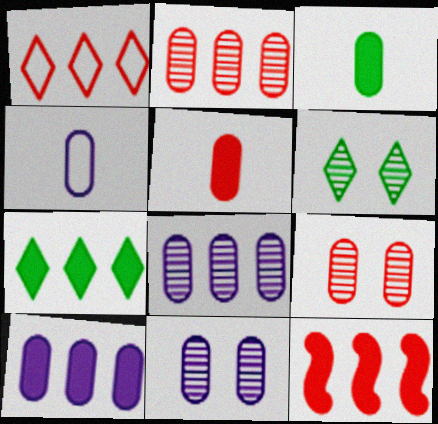[[1, 2, 12], 
[4, 6, 12], 
[4, 10, 11], 
[7, 10, 12]]